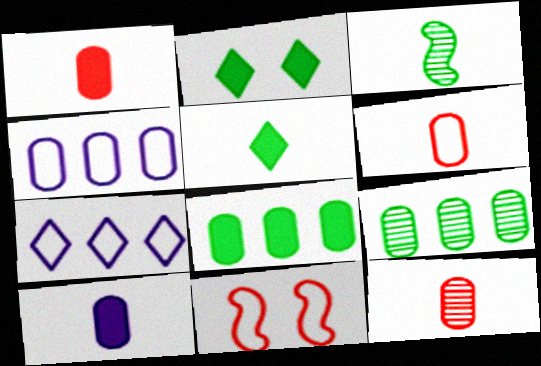[[1, 6, 12]]